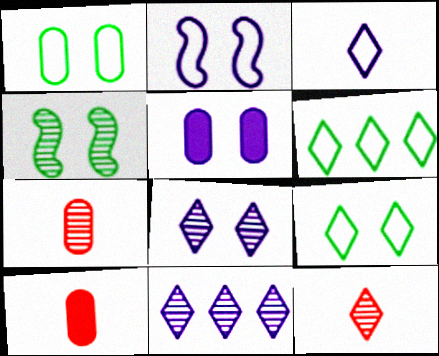[[2, 5, 8], 
[4, 7, 11]]